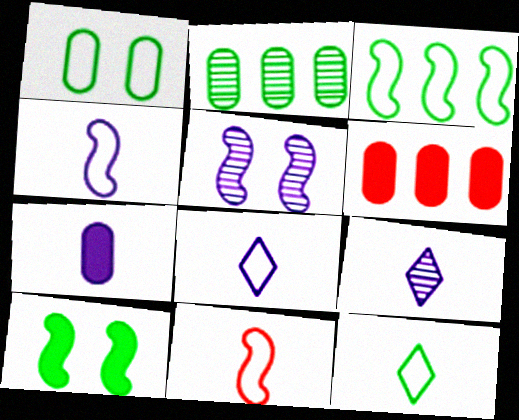[[1, 3, 12], 
[2, 10, 12], 
[4, 7, 9], 
[5, 6, 12]]